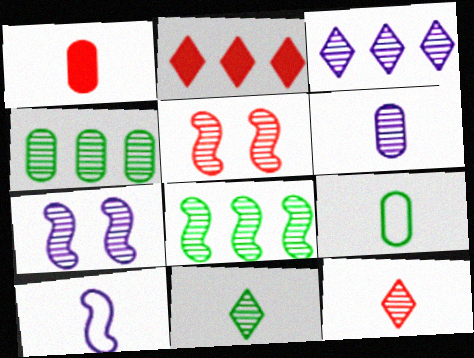[[1, 6, 9], 
[1, 10, 11], 
[2, 7, 9], 
[3, 6, 7], 
[4, 7, 12]]